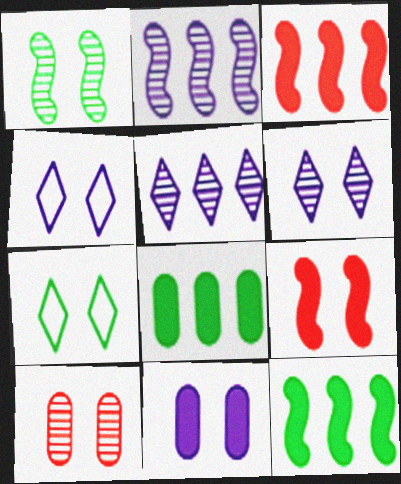[[1, 6, 10]]